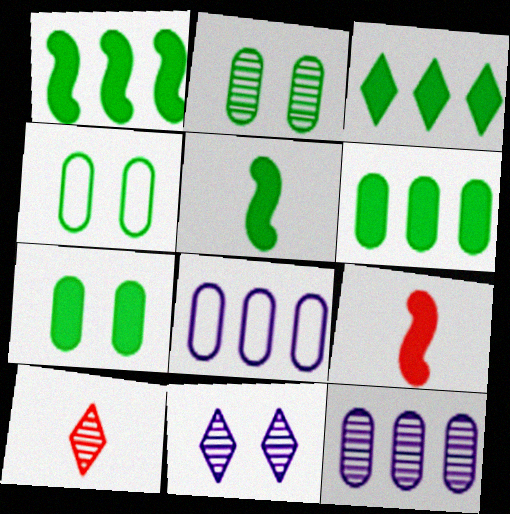[[1, 3, 6], 
[2, 4, 7], 
[3, 5, 7]]